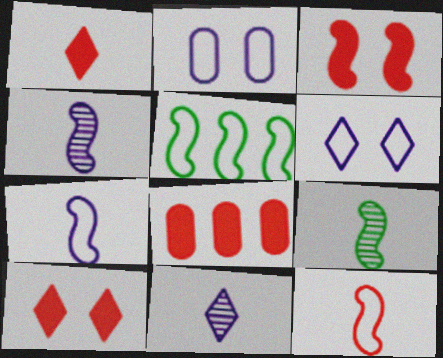[[1, 3, 8], 
[3, 4, 5], 
[6, 8, 9]]